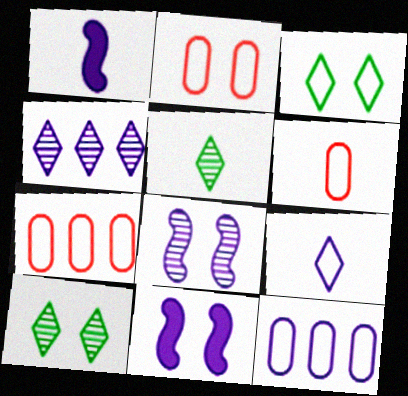[[1, 5, 6], 
[1, 7, 10], 
[2, 6, 7], 
[2, 10, 11], 
[5, 7, 11]]